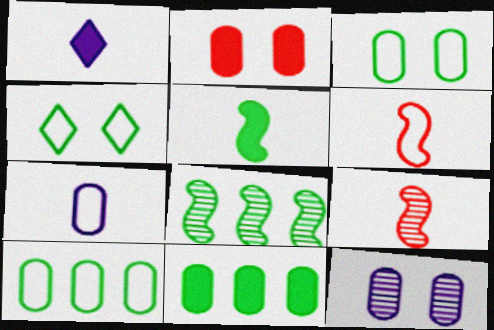[[2, 3, 12]]